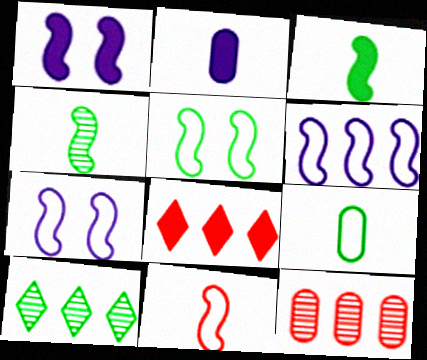[[5, 6, 11]]